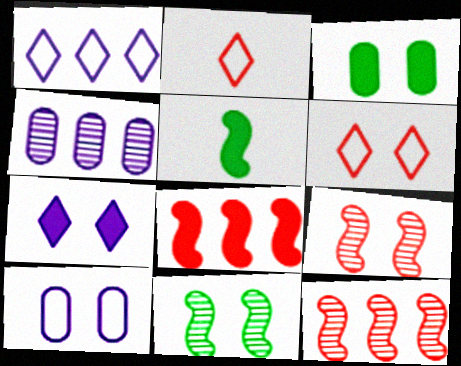[[4, 5, 6]]